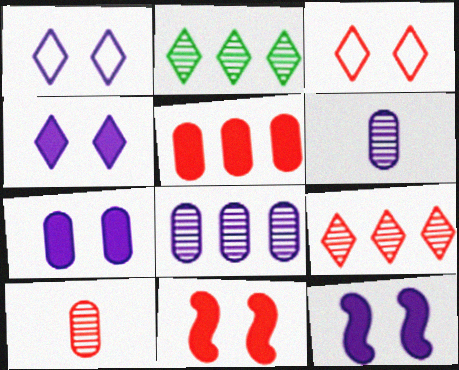[[4, 7, 12]]